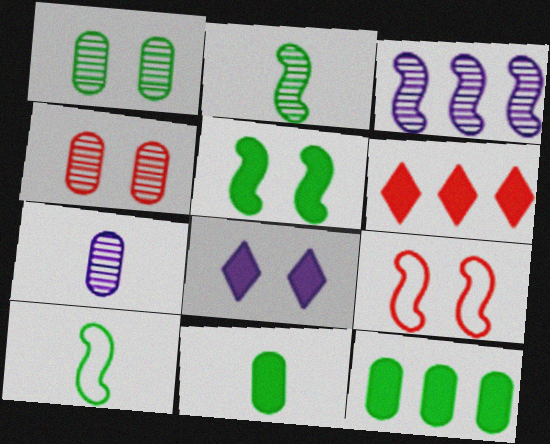[[1, 8, 9]]